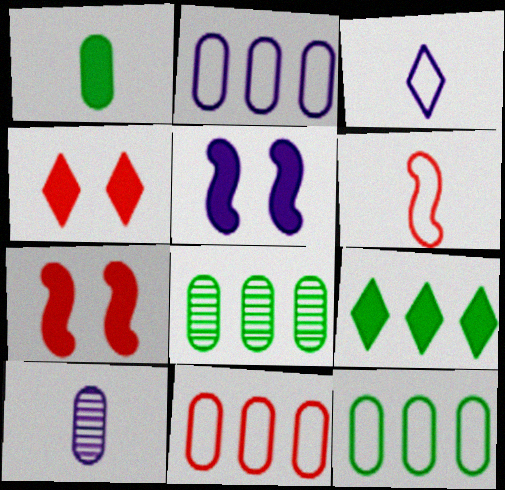[[2, 11, 12], 
[3, 7, 8]]